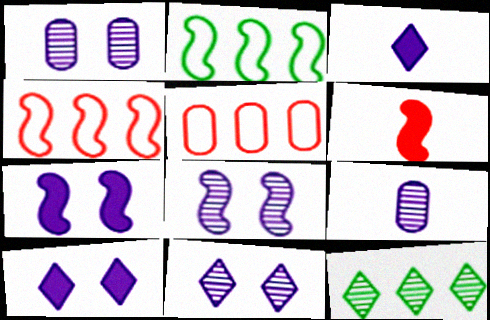[[1, 8, 11], 
[2, 6, 8]]